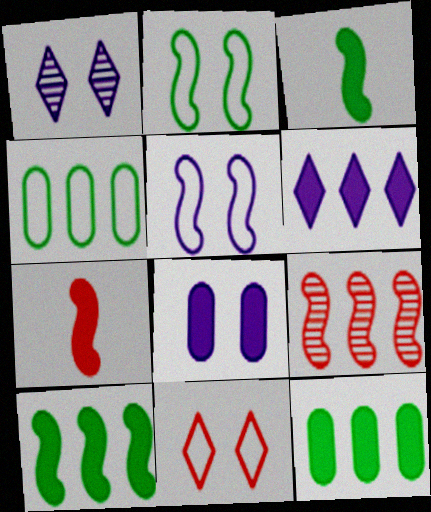[[1, 4, 7], 
[1, 5, 8], 
[3, 5, 9], 
[4, 6, 9]]